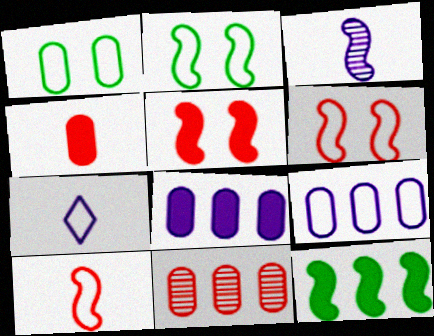[[3, 6, 12]]